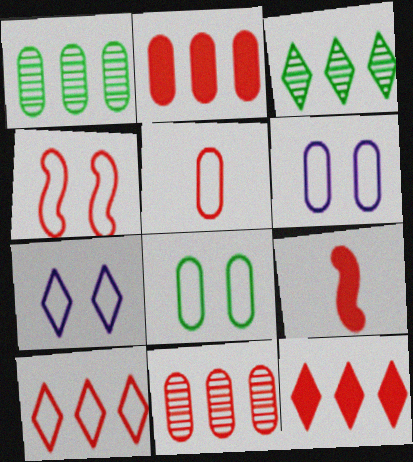[[1, 7, 9], 
[3, 6, 9], 
[4, 5, 10], 
[4, 7, 8]]